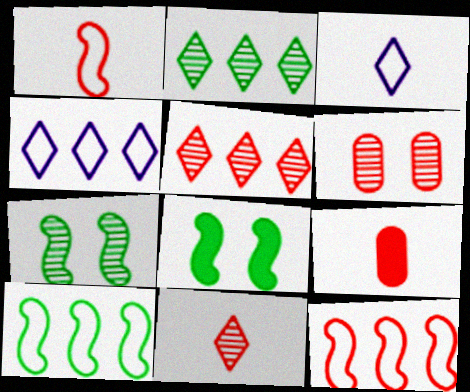[[1, 9, 11], 
[4, 7, 9]]